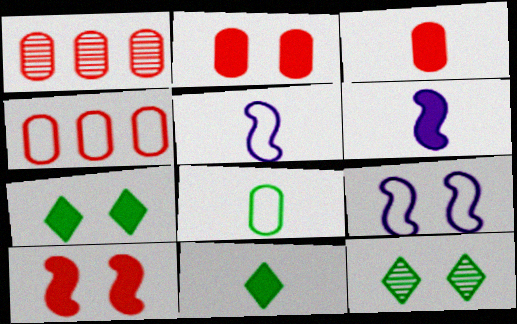[[1, 5, 7], 
[1, 9, 11], 
[2, 9, 12], 
[3, 6, 11], 
[4, 6, 12]]